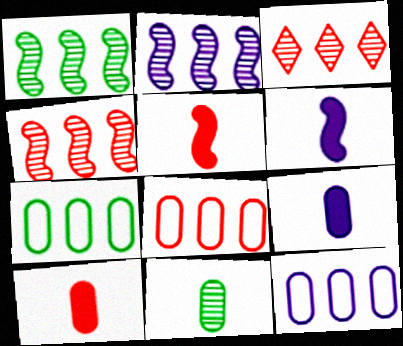[[1, 2, 4], 
[7, 8, 12]]